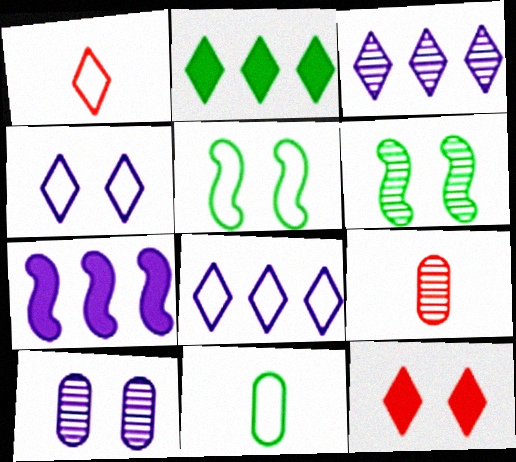[[2, 6, 11], 
[3, 6, 9], 
[5, 10, 12]]